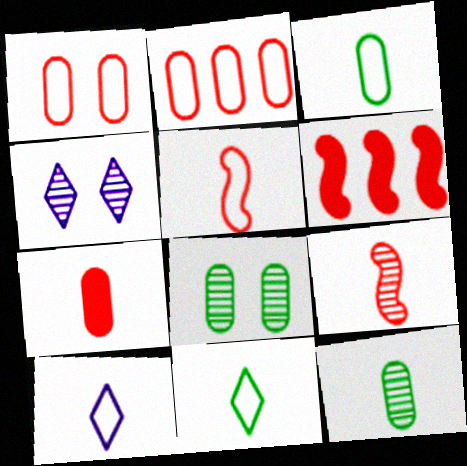[[3, 4, 6], 
[3, 5, 10], 
[6, 8, 10]]